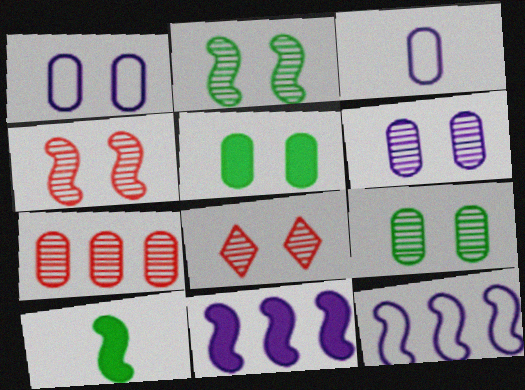[[2, 6, 8], 
[3, 5, 7], 
[4, 10, 12]]